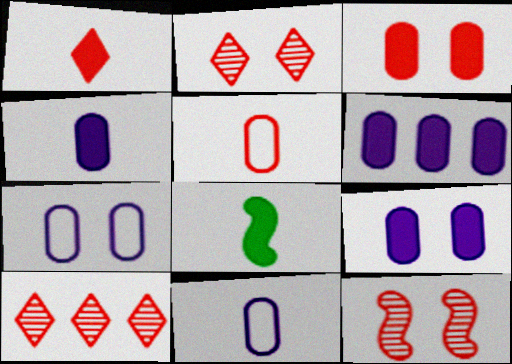[[1, 4, 8], 
[4, 6, 9], 
[7, 8, 10]]